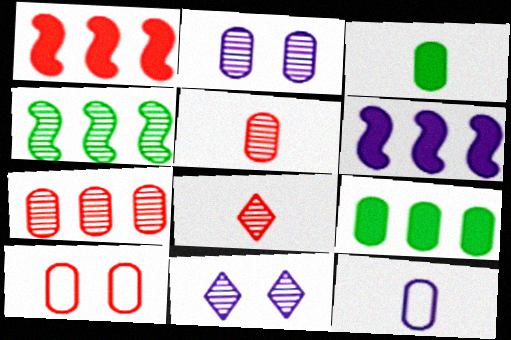[[1, 8, 10], 
[2, 4, 8], 
[3, 5, 12], 
[4, 5, 11], 
[6, 11, 12]]